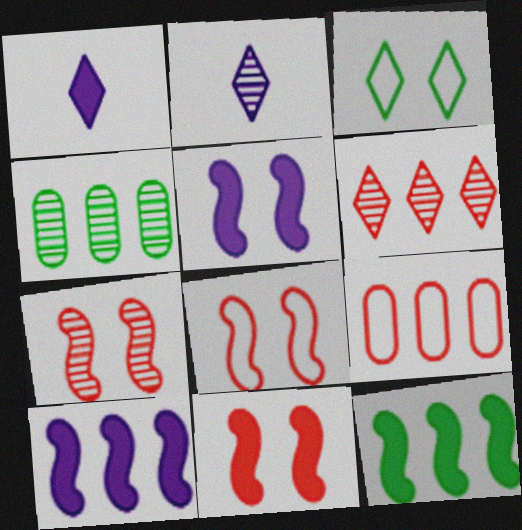[[1, 3, 6], 
[1, 4, 8], 
[2, 4, 7], 
[7, 8, 11]]